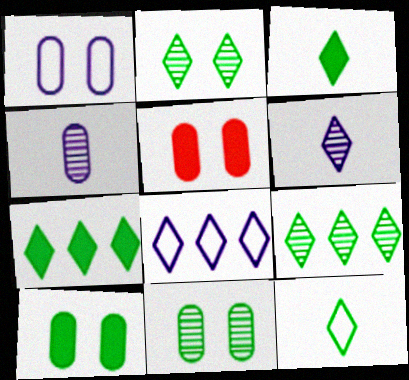[[1, 5, 11], 
[2, 7, 12]]